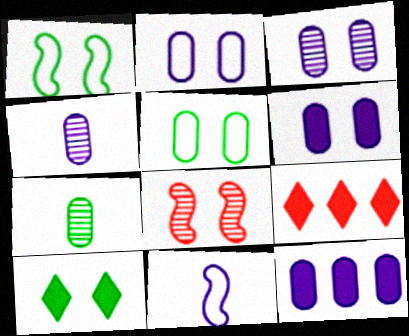[[1, 4, 9], 
[2, 3, 6], 
[2, 4, 12], 
[2, 8, 10]]